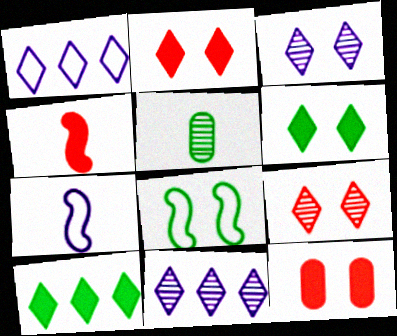[[3, 8, 12], 
[5, 8, 10]]